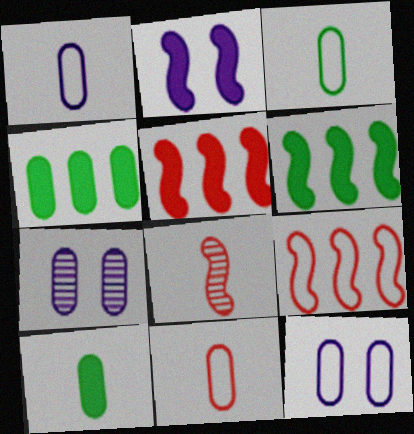[[1, 3, 11], 
[4, 7, 11]]